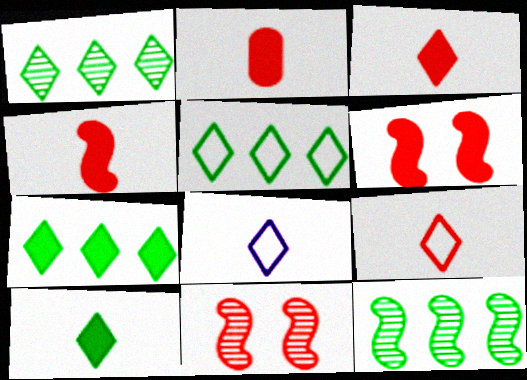[[1, 5, 7], 
[2, 3, 4]]